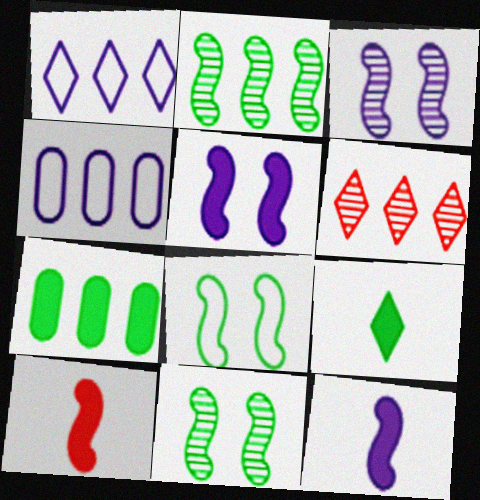[]